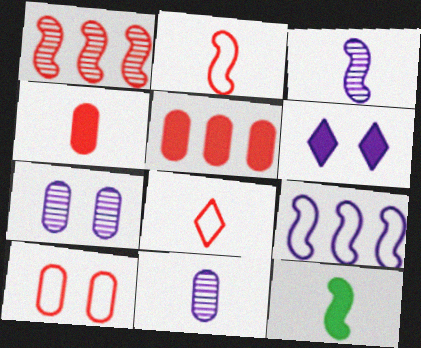[[2, 3, 12], 
[5, 6, 12], 
[6, 9, 11], 
[8, 11, 12]]